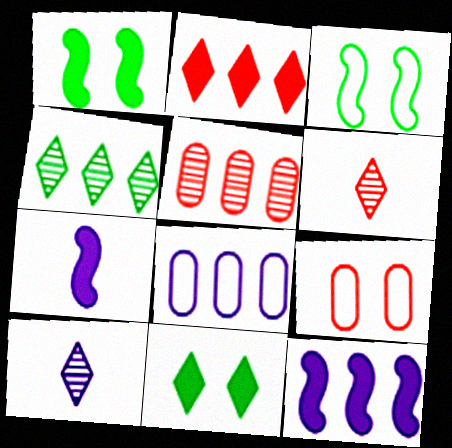[[1, 6, 8], 
[4, 7, 9]]